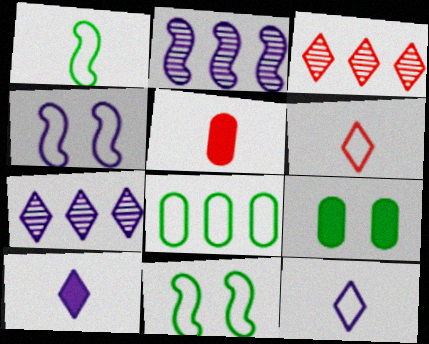[[2, 6, 9], 
[4, 6, 8], 
[5, 7, 11]]